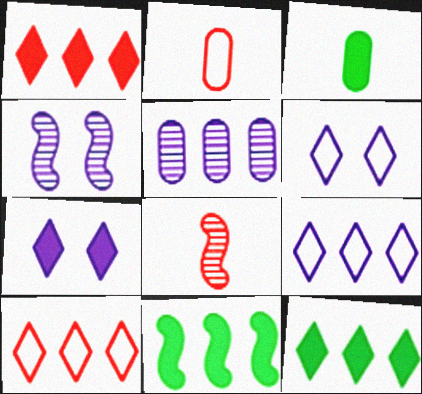[[2, 4, 12], 
[3, 4, 10], 
[5, 10, 11]]